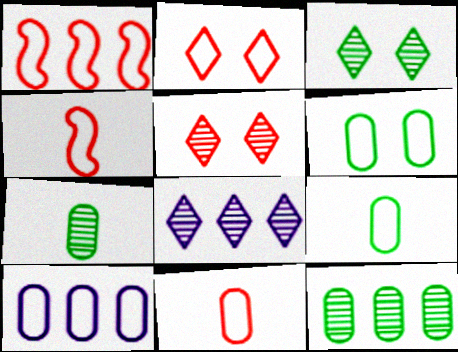[[1, 2, 11], 
[6, 10, 11]]